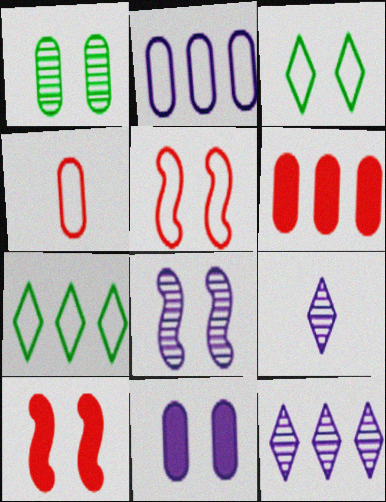[]